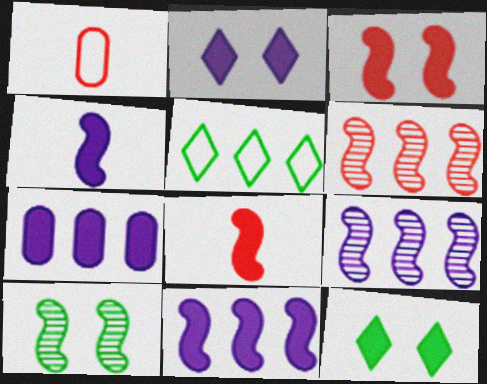[[1, 9, 12], 
[2, 4, 7], 
[5, 6, 7], 
[7, 8, 12]]